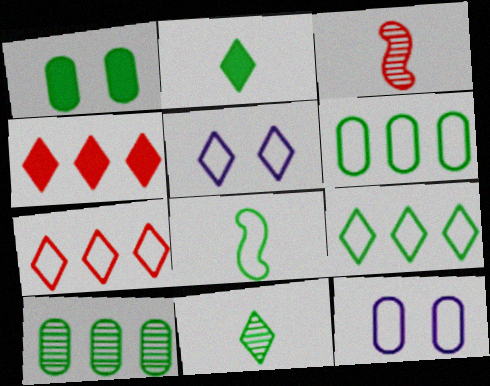[[4, 5, 11], 
[7, 8, 12]]